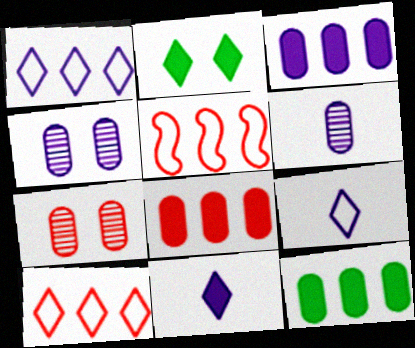[[2, 5, 6], 
[3, 8, 12]]